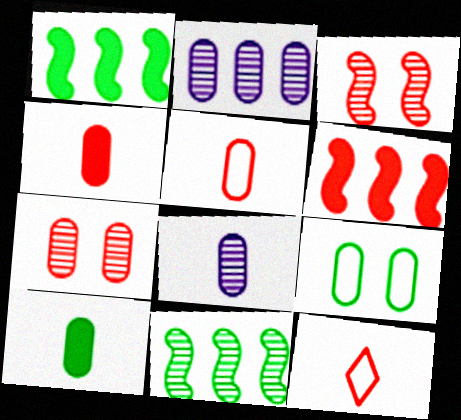[[2, 4, 9], 
[5, 8, 10], 
[6, 7, 12]]